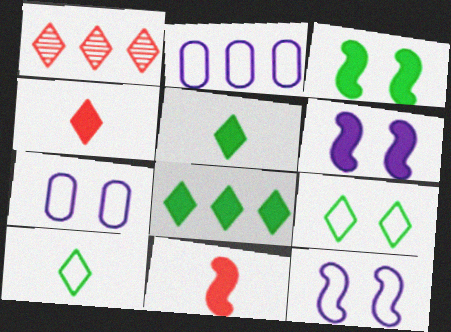[]